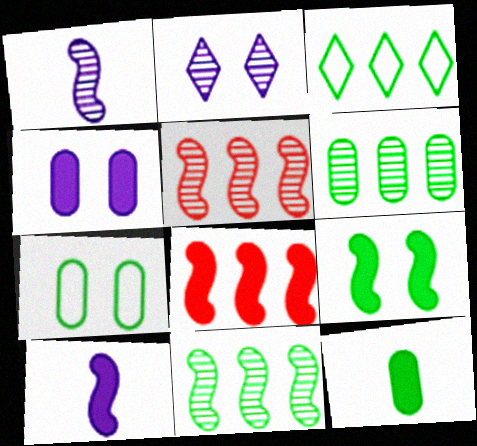[[6, 7, 12], 
[8, 9, 10]]